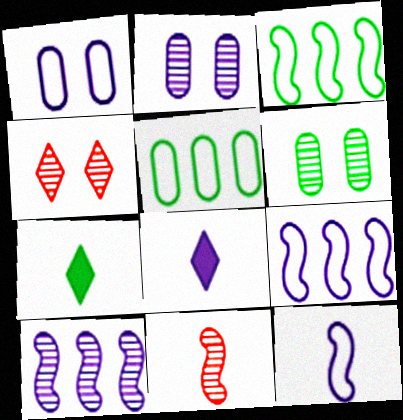[[1, 8, 10], 
[2, 8, 9], 
[3, 6, 7]]